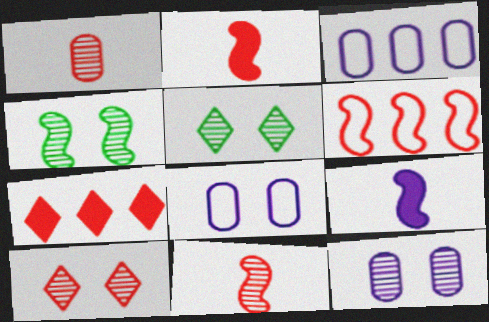[[2, 3, 5], 
[4, 6, 9], 
[4, 10, 12]]